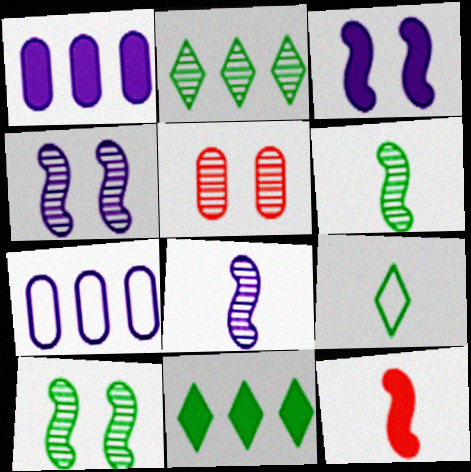[[2, 5, 8]]